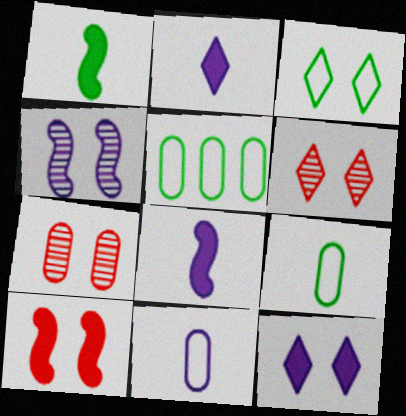[[3, 6, 12], 
[5, 6, 8]]